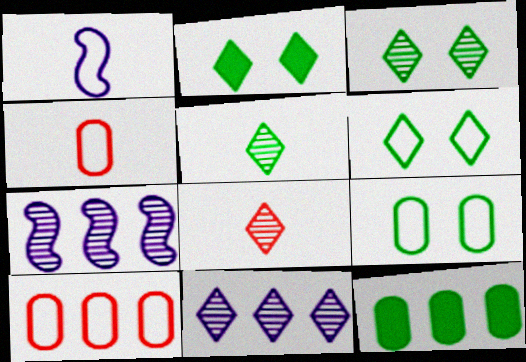[[1, 6, 10], 
[2, 3, 6], 
[2, 4, 7], 
[3, 8, 11]]